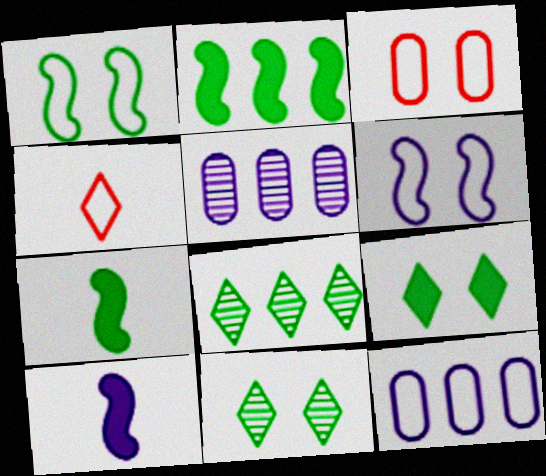[[1, 4, 12], 
[3, 8, 10]]